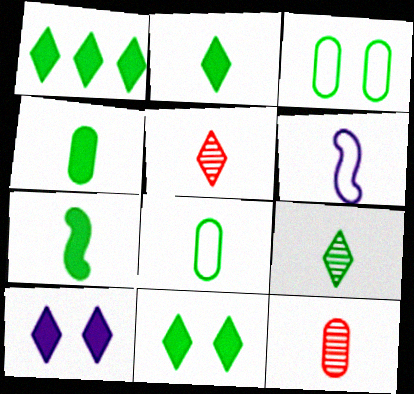[[1, 2, 11], 
[2, 4, 7], 
[2, 6, 12], 
[4, 5, 6], 
[7, 8, 9]]